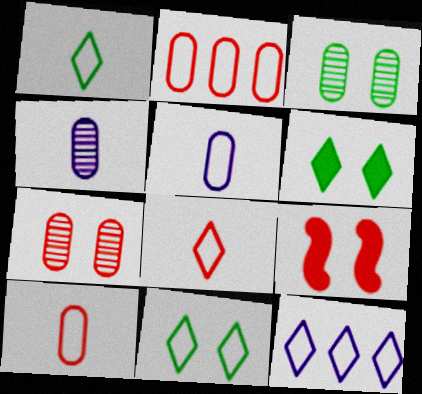[[8, 11, 12]]